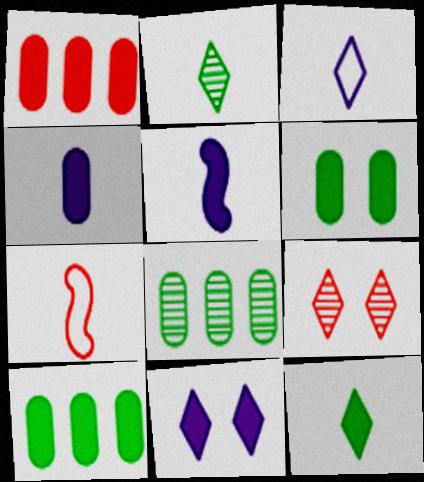[[1, 4, 6], 
[1, 7, 9], 
[2, 4, 7], 
[7, 8, 11]]